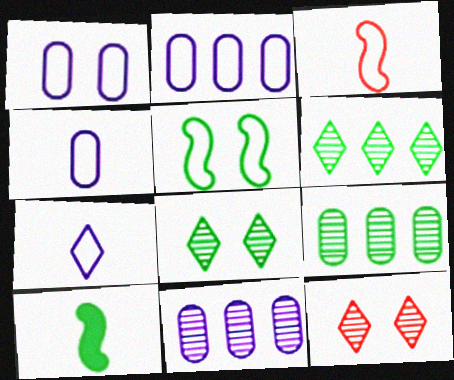[[1, 2, 4], 
[2, 10, 12]]